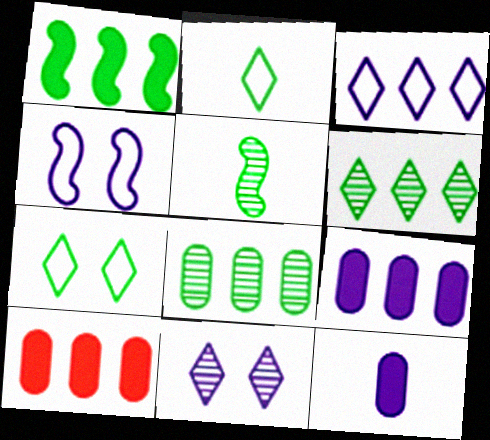[]